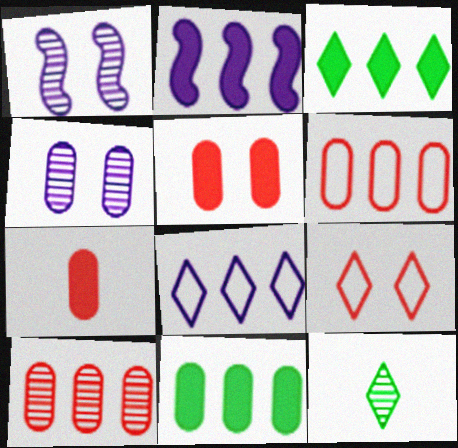[[1, 10, 12]]